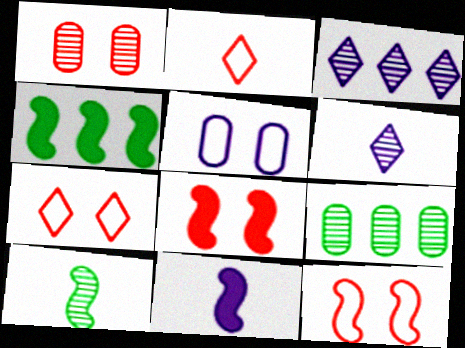[[1, 3, 10], 
[1, 7, 8], 
[3, 5, 11], 
[4, 8, 11], 
[7, 9, 11]]